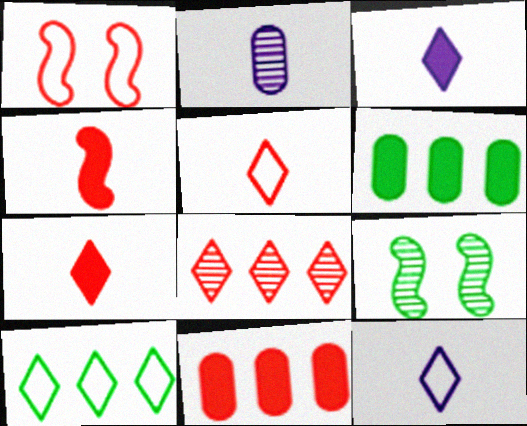[[2, 8, 9], 
[9, 11, 12]]